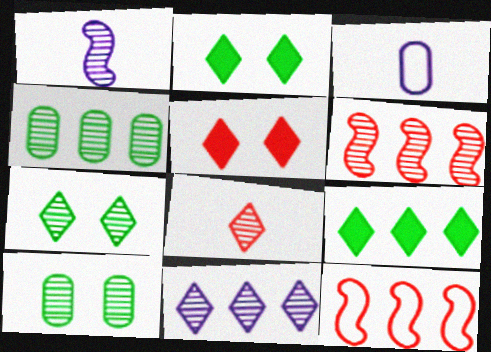[[2, 3, 6], 
[4, 6, 11], 
[7, 8, 11]]